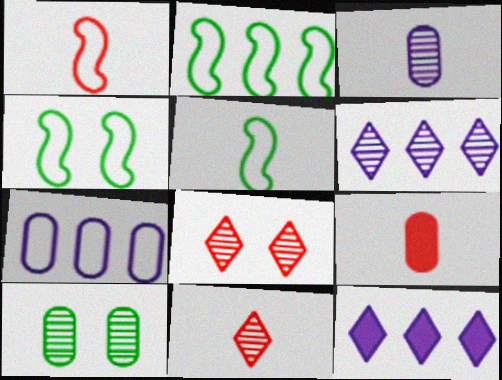[[1, 9, 11], 
[1, 10, 12], 
[2, 4, 5], 
[4, 6, 9], 
[7, 9, 10]]